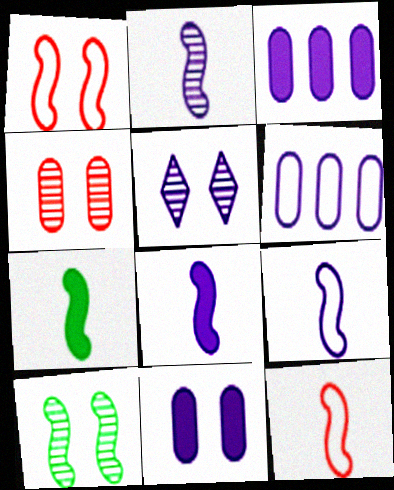[[2, 7, 12], 
[2, 8, 9], 
[3, 5, 9], 
[4, 5, 10], 
[5, 6, 8]]